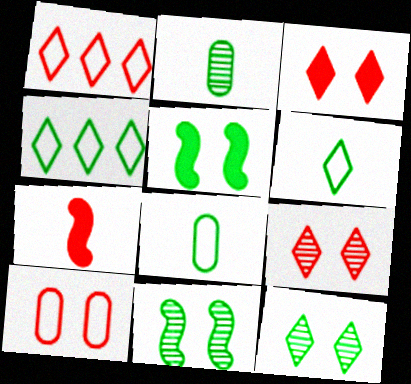[[2, 4, 5]]